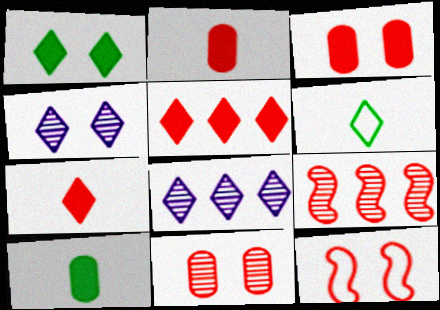[[4, 5, 6], 
[8, 10, 12]]